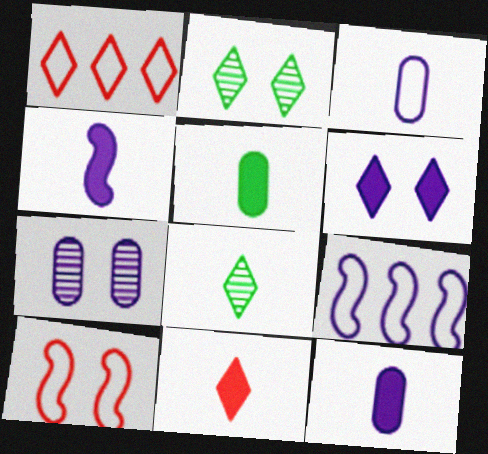[[1, 6, 8], 
[4, 5, 11]]